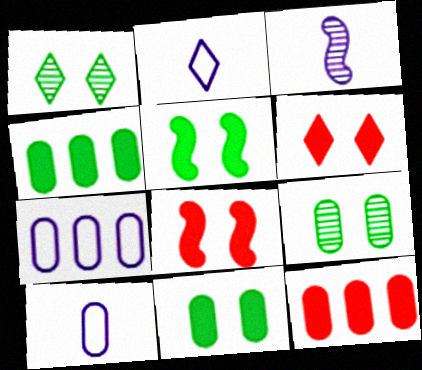[[9, 10, 12]]